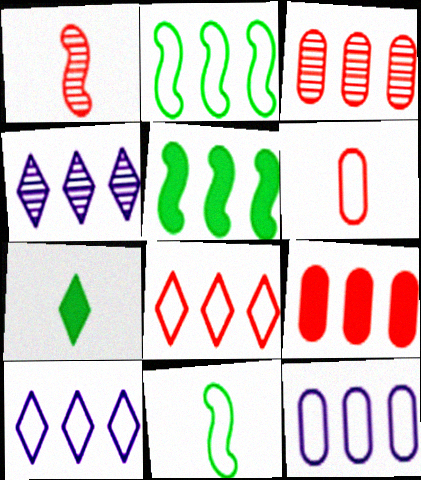[[2, 4, 9], 
[2, 8, 12], 
[3, 5, 10]]